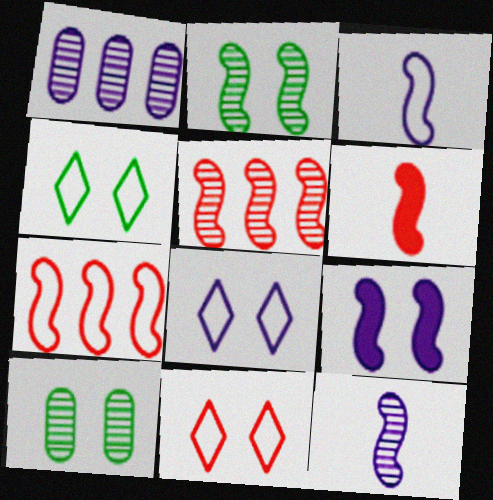[[1, 4, 6], 
[2, 5, 12], 
[4, 8, 11], 
[9, 10, 11]]